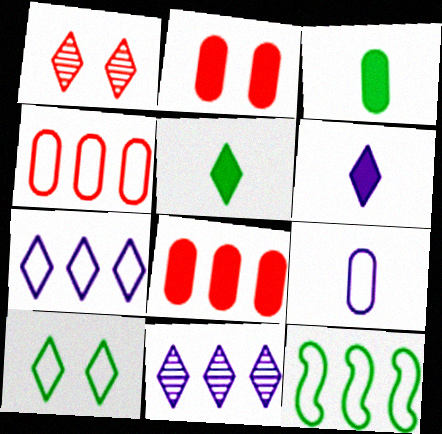[[1, 5, 7], 
[4, 7, 12], 
[8, 11, 12]]